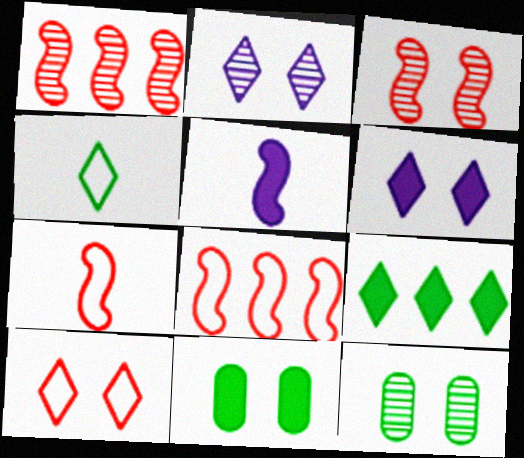[[2, 3, 12]]